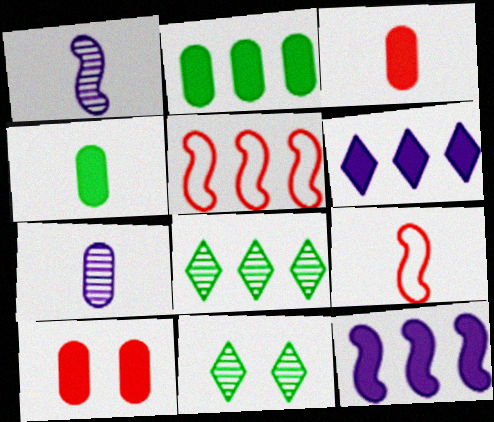[]